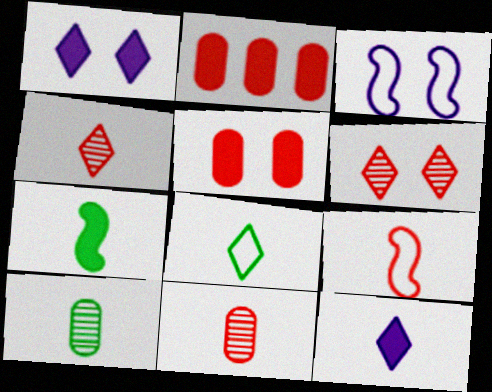[[1, 2, 7], 
[2, 6, 9], 
[4, 8, 12], 
[7, 8, 10], 
[9, 10, 12]]